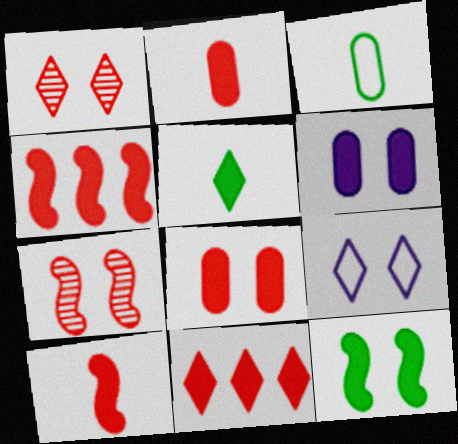[[4, 5, 6], 
[8, 10, 11]]